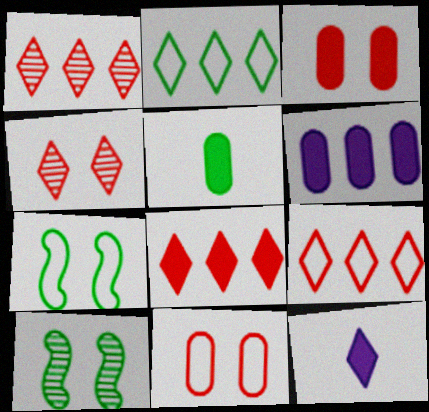[[1, 8, 9], 
[2, 4, 12], 
[2, 5, 10], 
[3, 5, 6]]